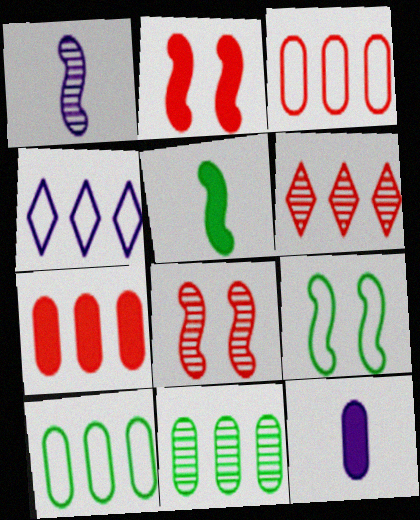[[6, 9, 12]]